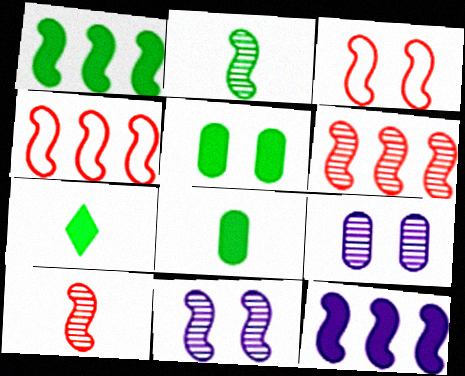[[1, 5, 7], 
[2, 3, 12], 
[2, 6, 11], 
[4, 7, 9]]